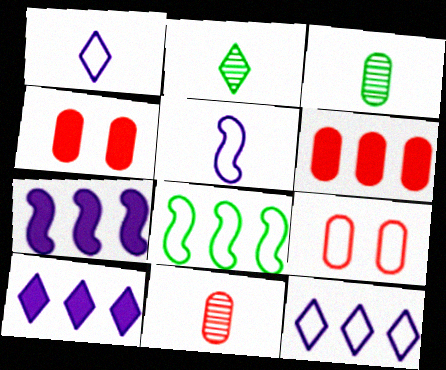[[1, 8, 9], 
[2, 7, 9], 
[6, 9, 11]]